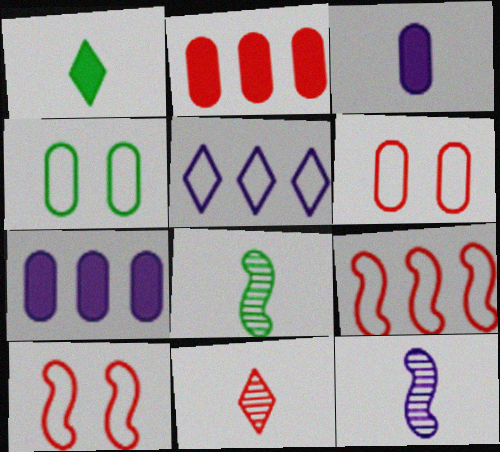[[2, 10, 11]]